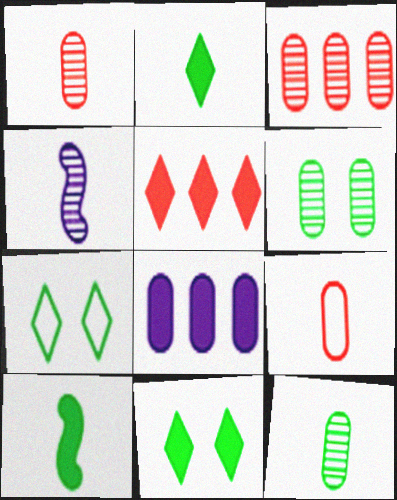[[2, 4, 9], 
[6, 8, 9]]